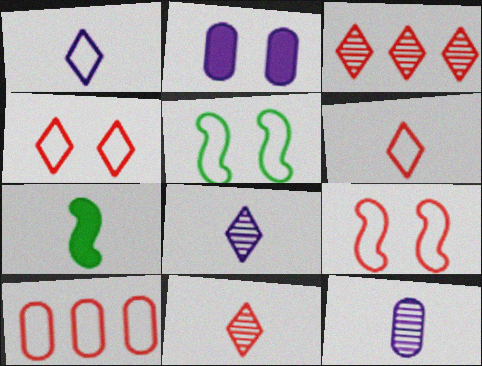[[1, 5, 10], 
[6, 7, 12], 
[6, 9, 10]]